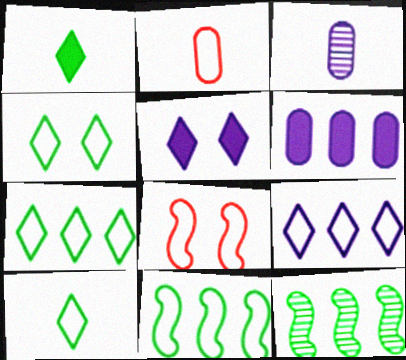[[2, 5, 12], 
[4, 7, 10]]